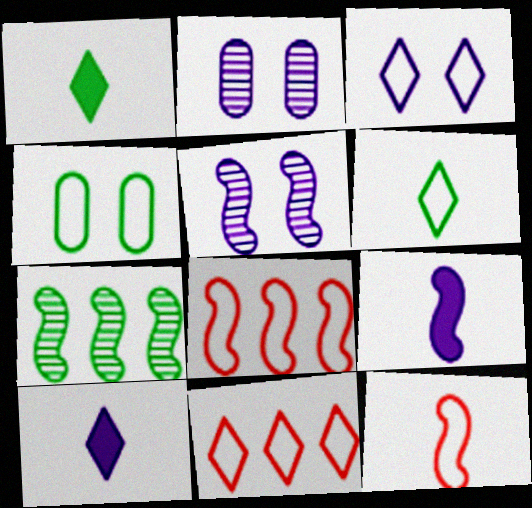[[1, 2, 8], 
[1, 4, 7], 
[3, 6, 11]]